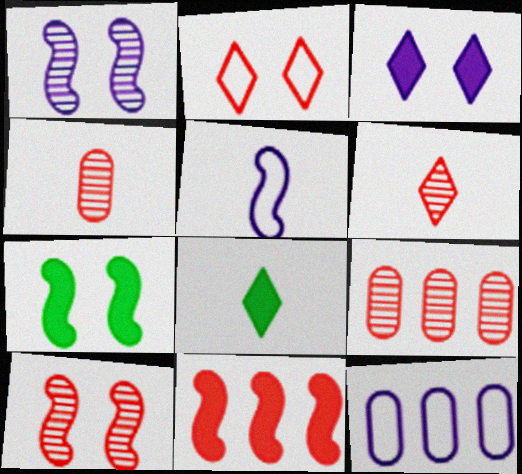[[2, 4, 11], 
[4, 5, 8], 
[6, 7, 12], 
[6, 9, 10], 
[8, 10, 12]]